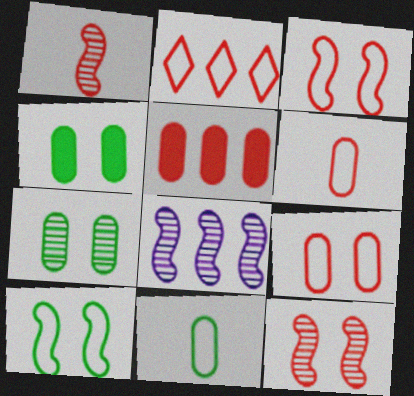[[2, 3, 6]]